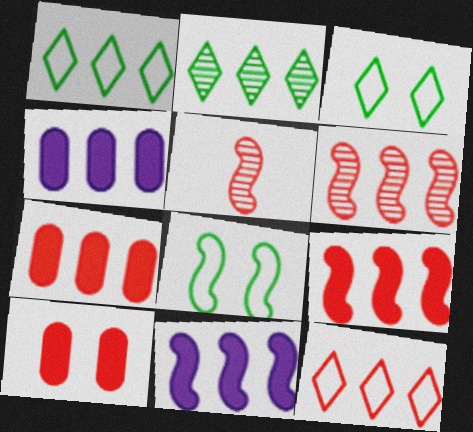[[1, 4, 6], 
[3, 4, 5], 
[5, 8, 11], 
[5, 10, 12], 
[6, 7, 12]]